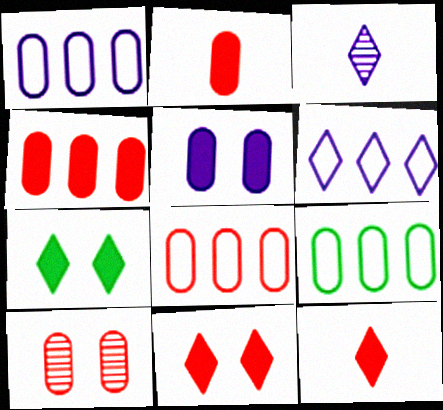[[1, 8, 9], 
[2, 8, 10]]